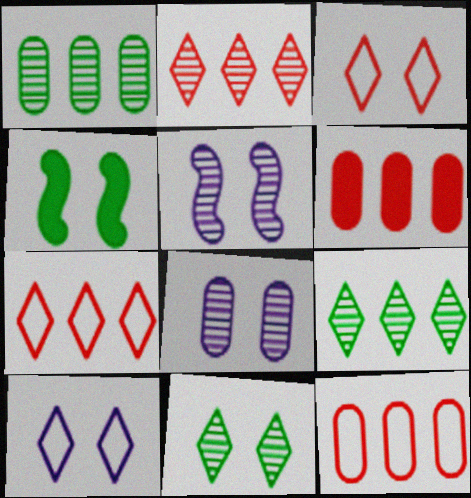[[3, 4, 8]]